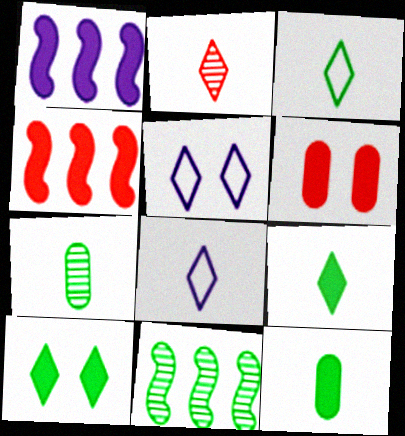[[1, 6, 9], 
[2, 8, 9], 
[4, 5, 7], 
[6, 8, 11]]